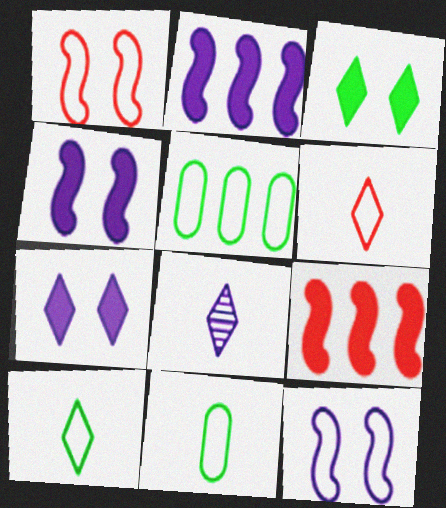[[5, 6, 12]]